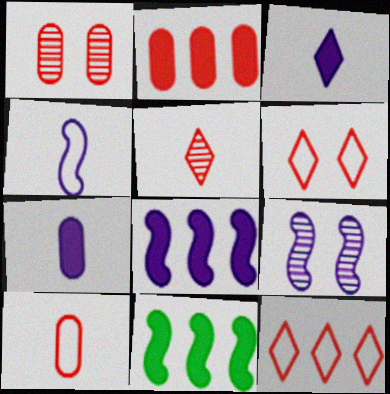[[1, 2, 10], 
[4, 8, 9]]